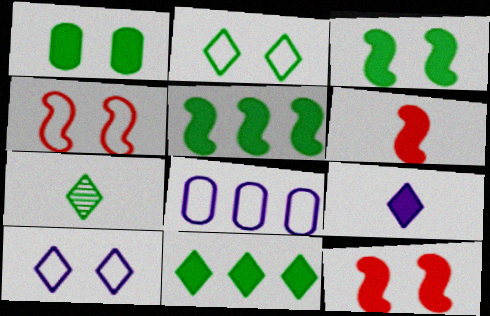[[2, 7, 11], 
[7, 8, 12]]